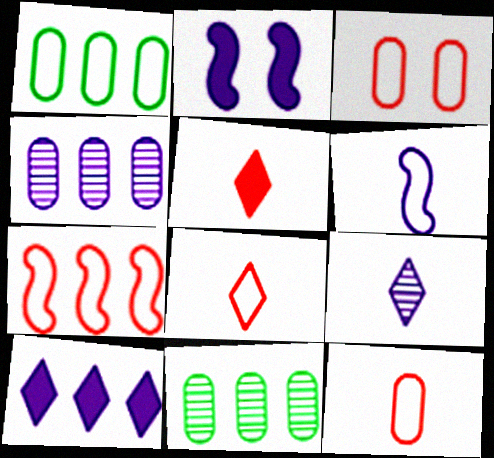[[2, 8, 11], 
[3, 7, 8], 
[7, 10, 11]]